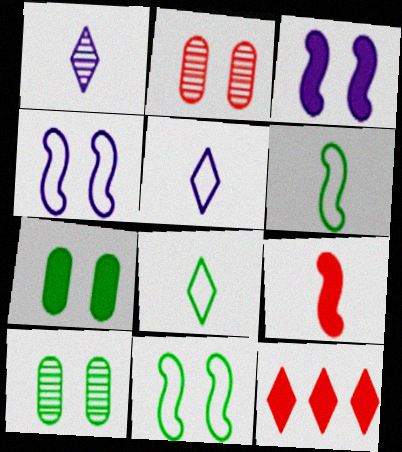[]